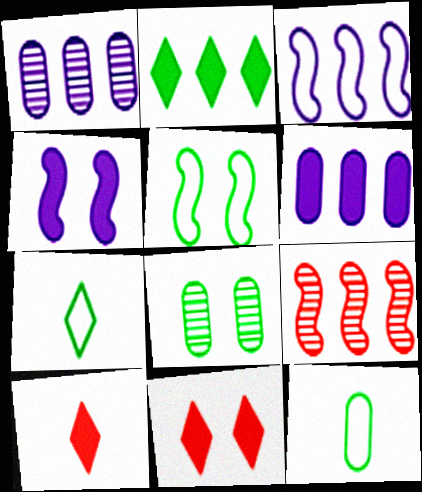[[1, 5, 10], 
[3, 8, 10]]